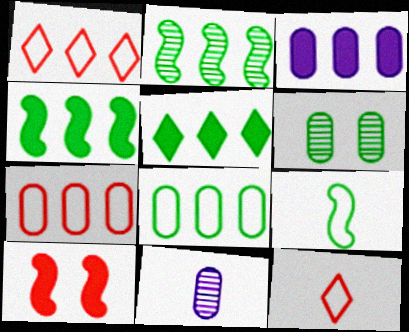[[1, 2, 3], 
[2, 5, 8], 
[5, 6, 9]]